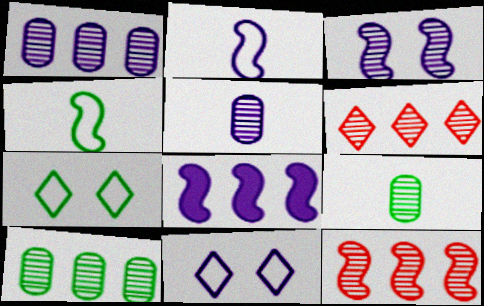[[2, 3, 8], 
[3, 6, 9], 
[5, 8, 11]]